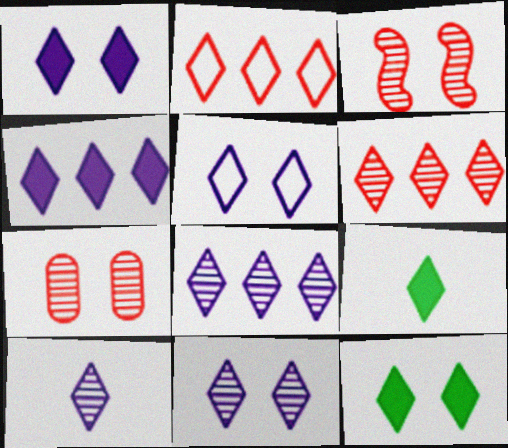[[1, 5, 11], 
[2, 9, 11], 
[2, 10, 12], 
[4, 5, 10], 
[5, 6, 9], 
[8, 10, 11]]